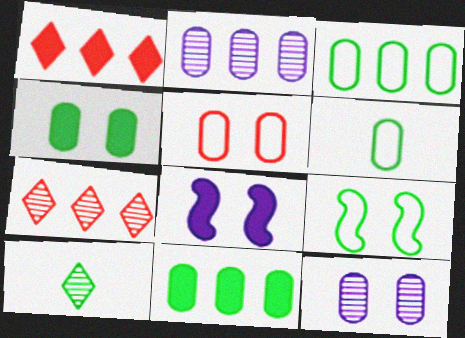[[4, 5, 12], 
[6, 7, 8], 
[9, 10, 11]]